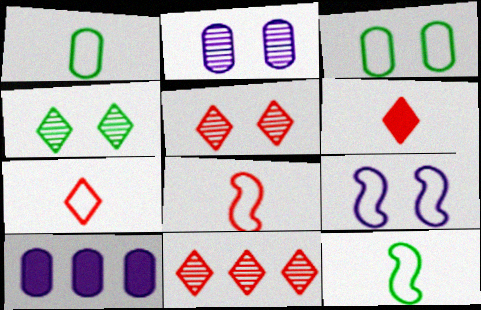[[4, 8, 10], 
[5, 10, 12]]